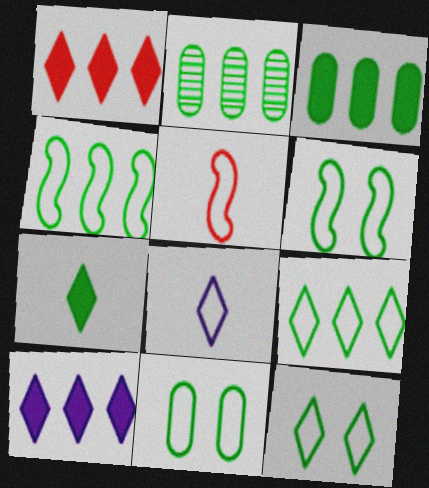[[2, 6, 7], 
[6, 11, 12]]